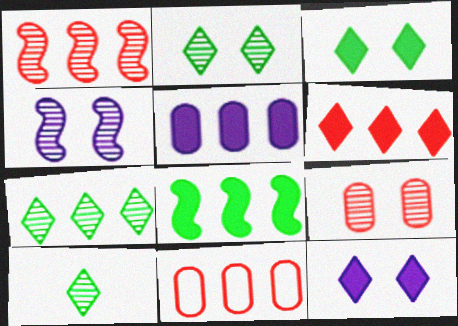[[1, 6, 11], 
[2, 4, 9], 
[2, 7, 10], 
[5, 6, 8]]